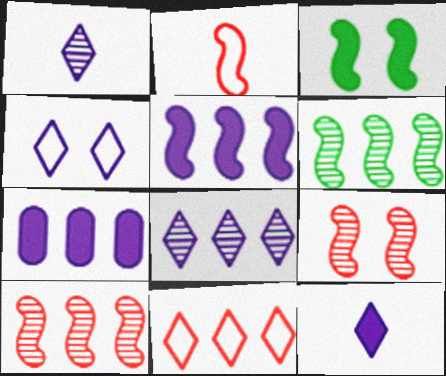[[4, 8, 12], 
[6, 7, 11]]